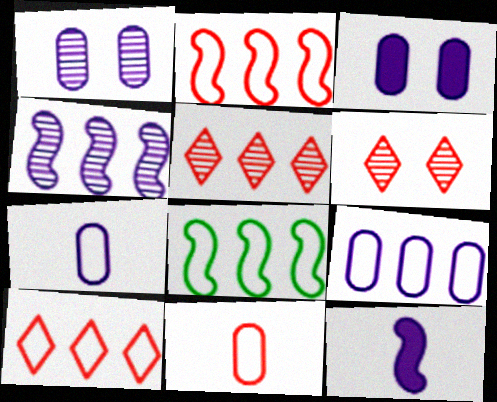[[8, 9, 10]]